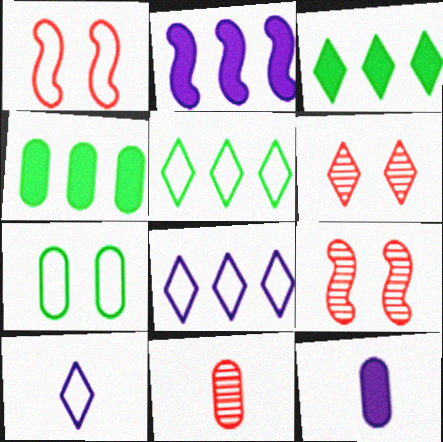[[3, 6, 10], 
[4, 9, 10], 
[5, 9, 12]]